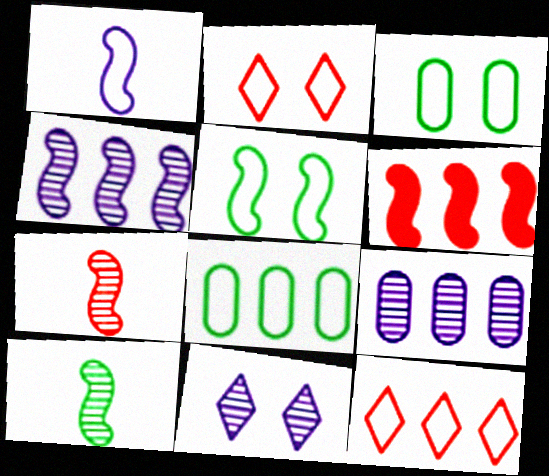[[1, 2, 8], 
[1, 3, 12]]